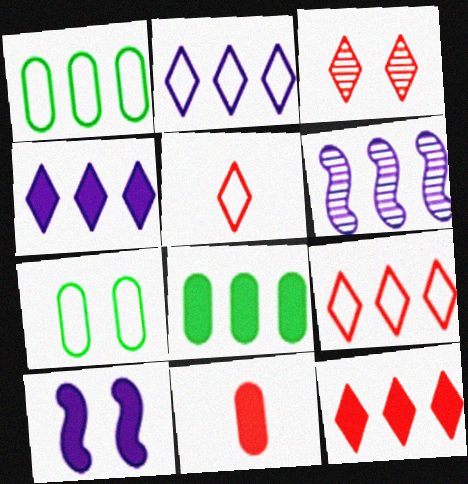[[1, 6, 12], 
[3, 5, 12], 
[3, 7, 10], 
[6, 8, 9]]